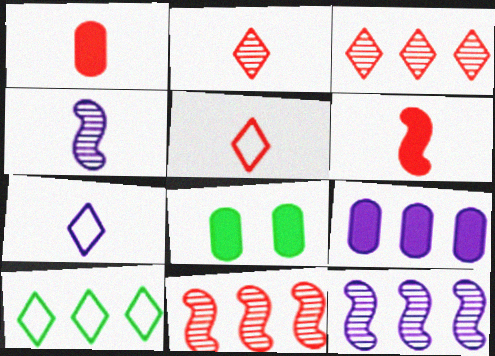[[1, 8, 9], 
[5, 8, 12], 
[7, 8, 11], 
[9, 10, 11]]